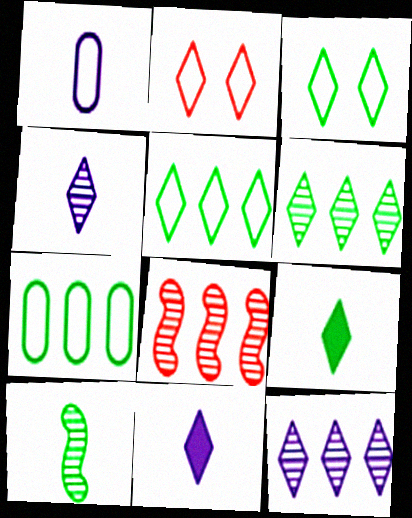[[2, 6, 11], 
[2, 9, 12], 
[3, 6, 9]]